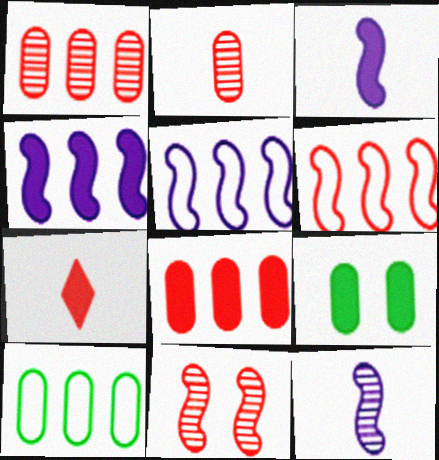[[4, 7, 9]]